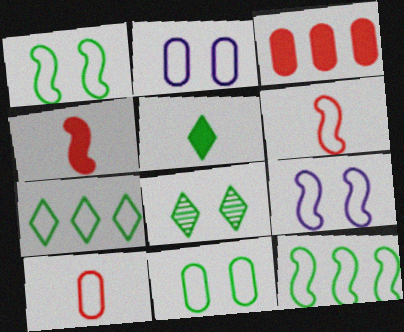[[2, 6, 7], 
[5, 7, 8], 
[6, 9, 12], 
[7, 9, 10]]